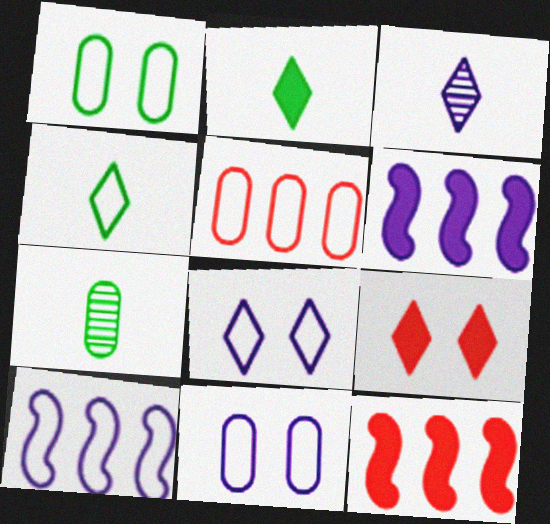[[1, 3, 12], 
[3, 6, 11], 
[7, 8, 12], 
[7, 9, 10]]